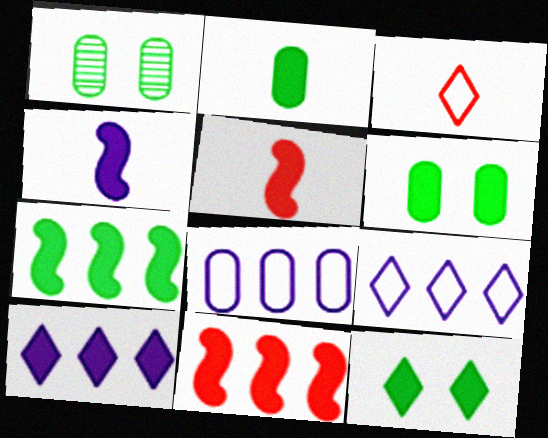[[1, 5, 9], 
[2, 7, 12], 
[5, 6, 10]]